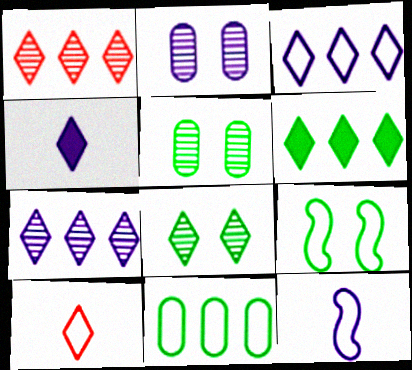[[1, 3, 6]]